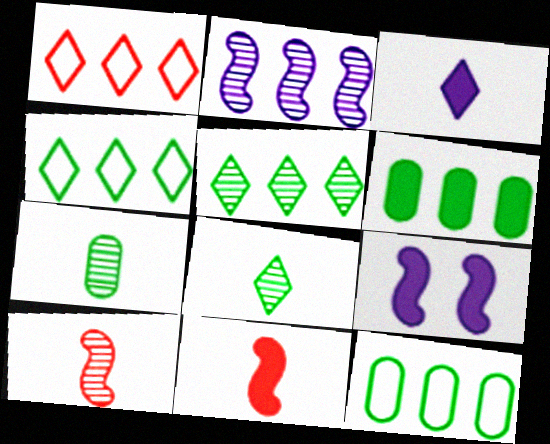[[1, 2, 6], 
[1, 7, 9]]